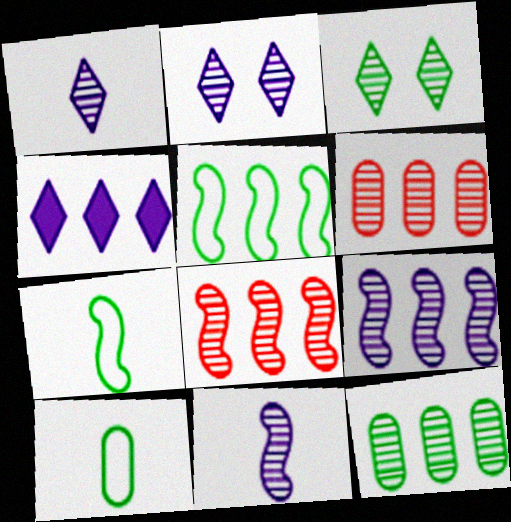[[3, 6, 11], 
[4, 5, 6]]